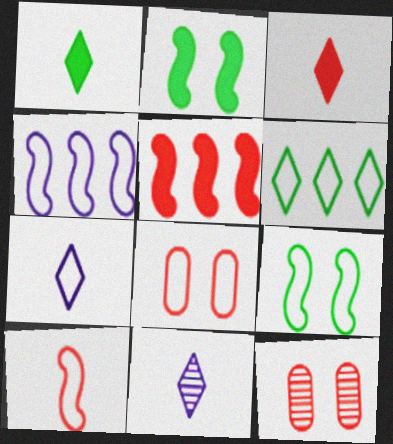[[1, 4, 12], 
[4, 9, 10]]